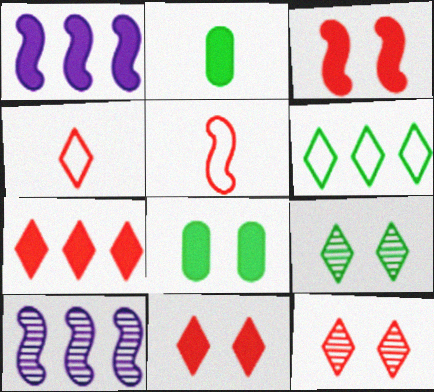[[1, 2, 11], 
[4, 7, 12], 
[4, 8, 10]]